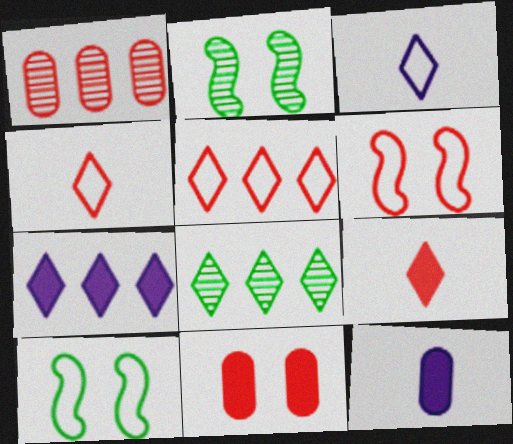[[1, 6, 9], 
[2, 5, 12], 
[5, 7, 8], 
[6, 8, 12]]